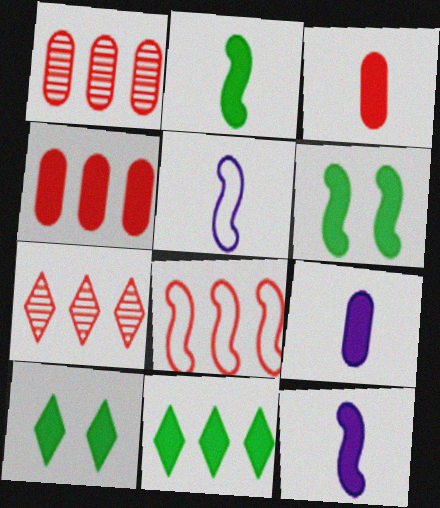[[1, 5, 10], 
[4, 7, 8], 
[4, 10, 12]]